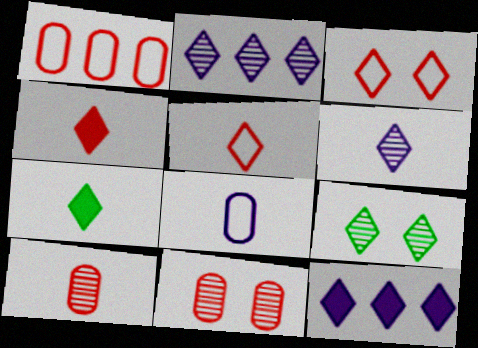[[2, 3, 7], 
[5, 6, 7], 
[5, 9, 12]]